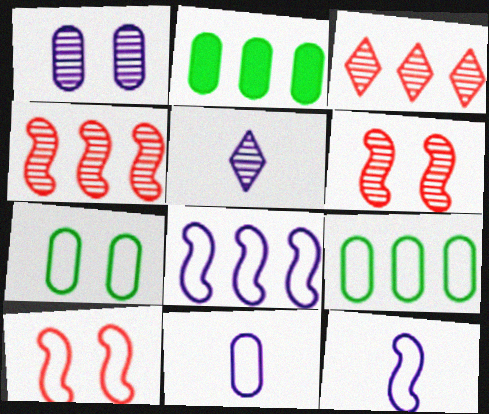[[2, 3, 8], 
[2, 5, 10]]